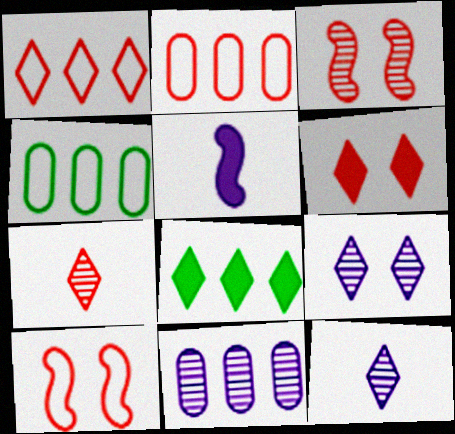[[1, 6, 7]]